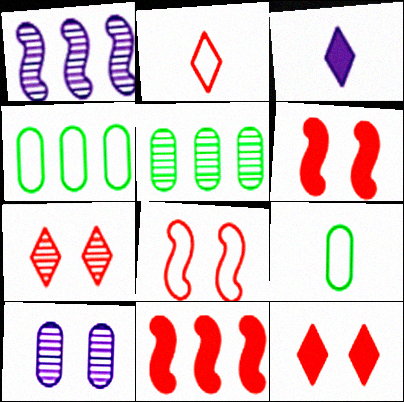[[1, 9, 12], 
[3, 5, 8]]